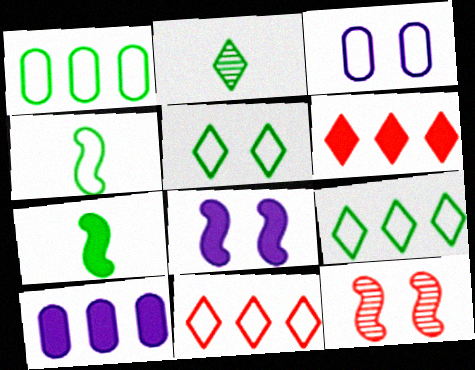[[1, 4, 5], 
[3, 4, 11]]